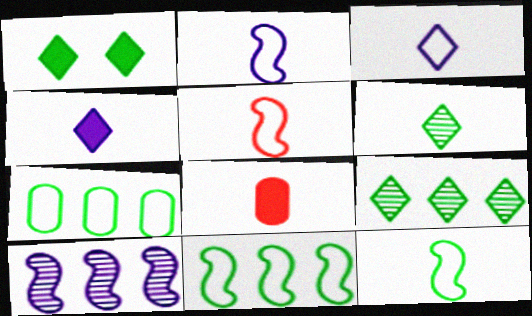[[2, 5, 12], 
[2, 6, 8]]